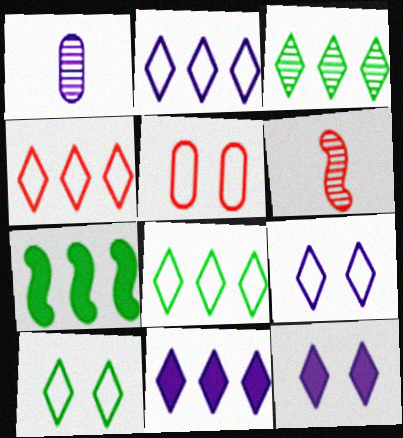[[2, 4, 8], 
[3, 4, 11]]